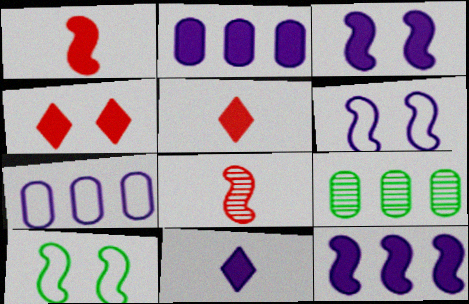[[2, 3, 11], 
[5, 6, 9], 
[8, 10, 12]]